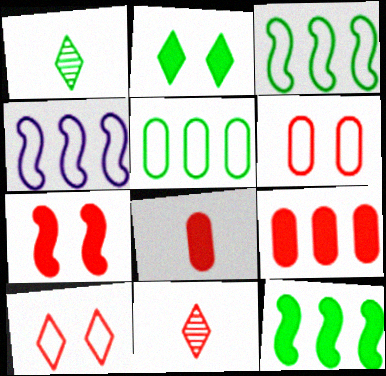[]